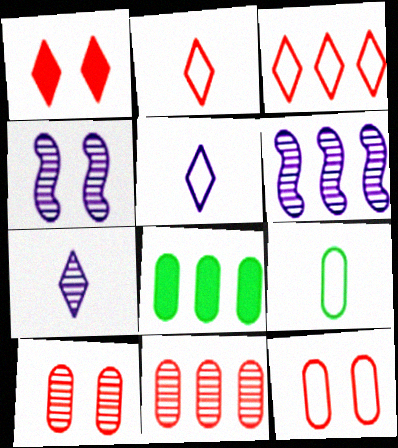[[1, 6, 9], 
[2, 4, 8], 
[3, 6, 8]]